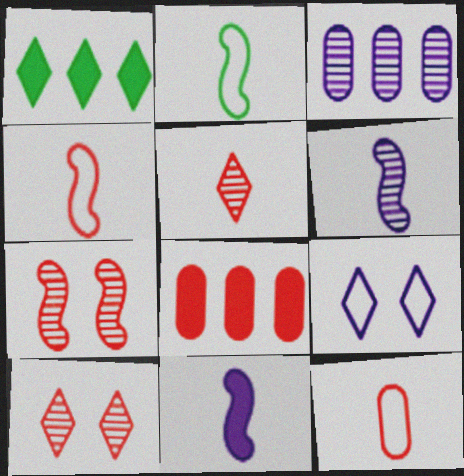[[1, 5, 9], 
[3, 9, 11], 
[4, 8, 10]]